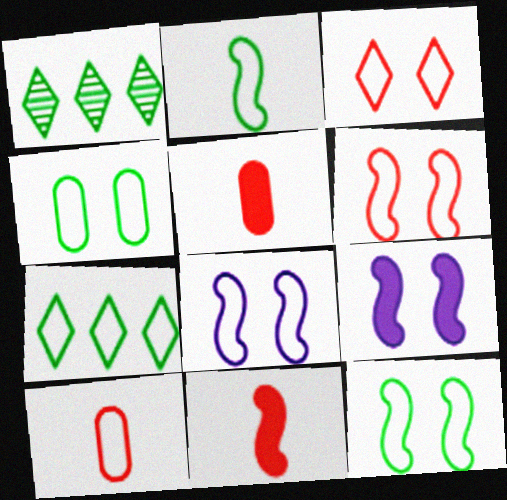[[1, 5, 8], 
[1, 9, 10], 
[2, 4, 7], 
[3, 4, 8], 
[6, 8, 12], 
[7, 8, 10]]